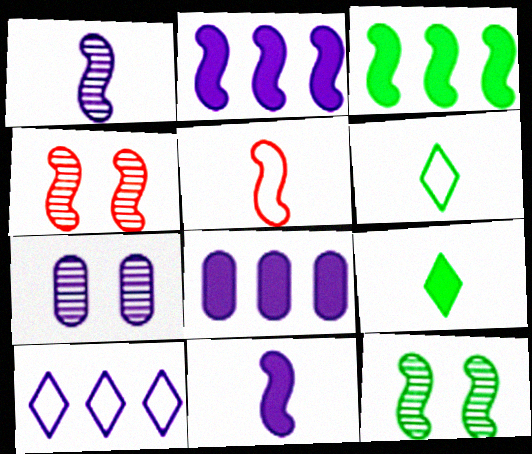[[2, 5, 12], 
[4, 6, 8], 
[7, 10, 11]]